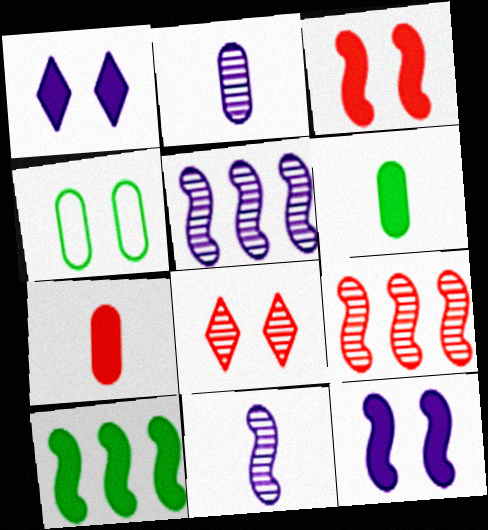[[1, 7, 10], 
[4, 8, 12]]